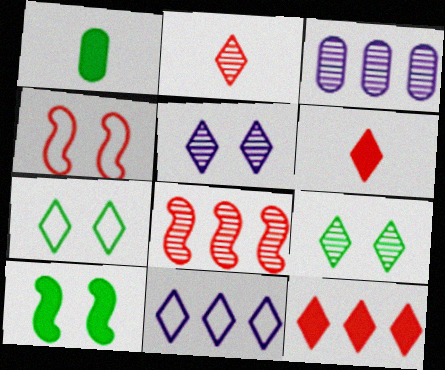[[6, 9, 11]]